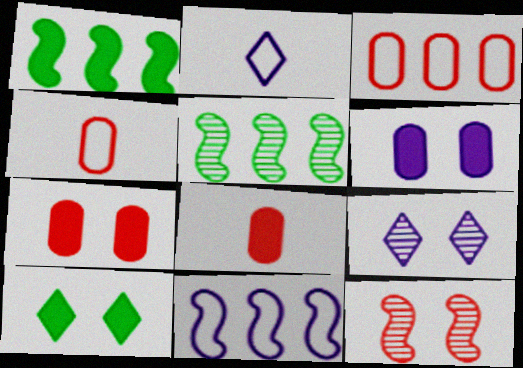[[1, 4, 9], 
[2, 5, 7]]